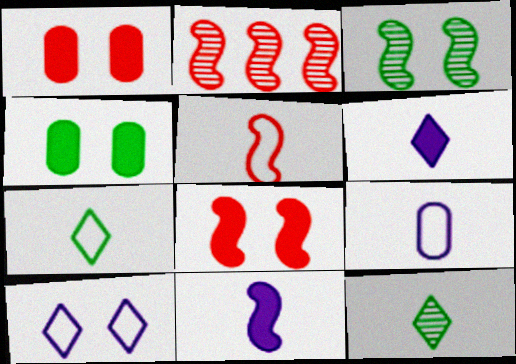[[1, 3, 10], 
[2, 5, 8], 
[5, 7, 9]]